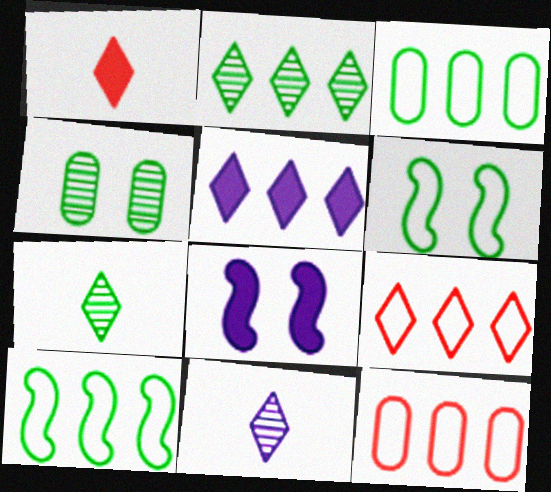[[2, 5, 9], 
[7, 8, 12]]